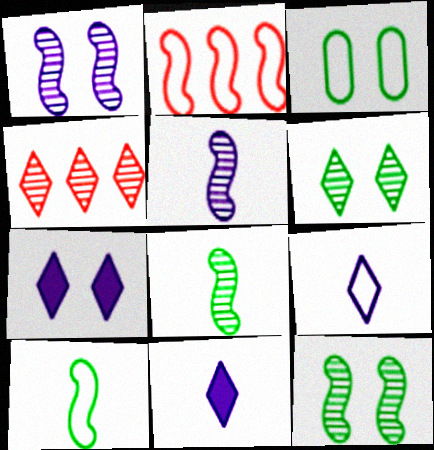[[2, 3, 9]]